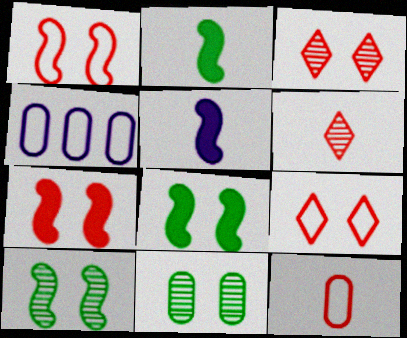[[2, 3, 4], 
[4, 6, 8]]